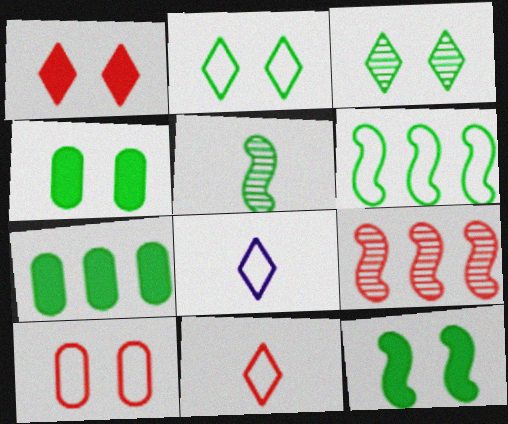[[2, 5, 7], 
[4, 8, 9], 
[5, 6, 12], 
[6, 8, 10]]